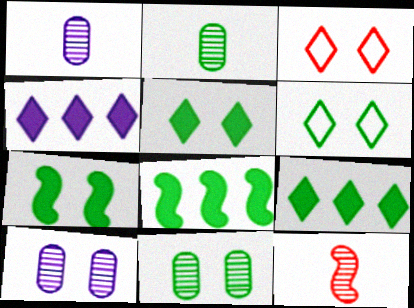[[1, 3, 8], 
[2, 6, 8], 
[3, 7, 10], 
[6, 7, 11]]